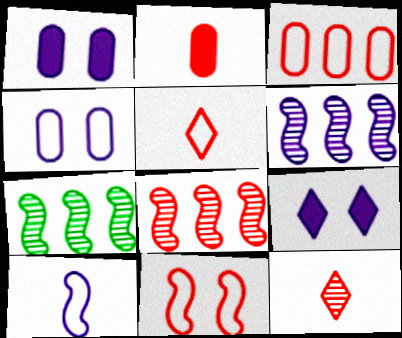[[1, 5, 7], 
[3, 5, 11], 
[6, 7, 8]]